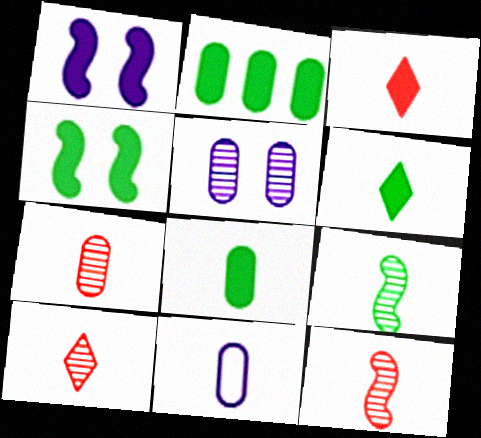[[1, 2, 3], 
[2, 4, 6], 
[3, 9, 11], 
[6, 11, 12], 
[7, 8, 11], 
[7, 10, 12]]